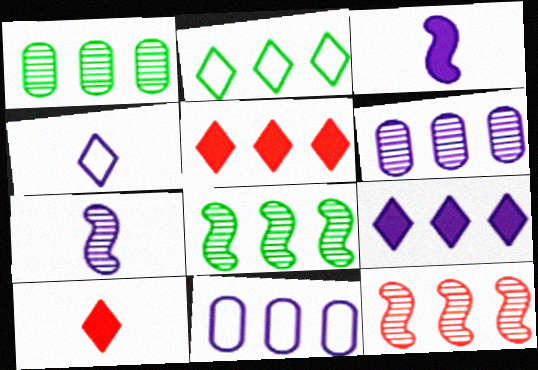[[5, 8, 11]]